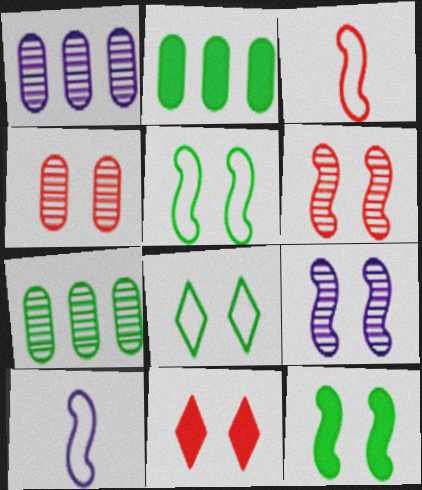[[7, 10, 11]]